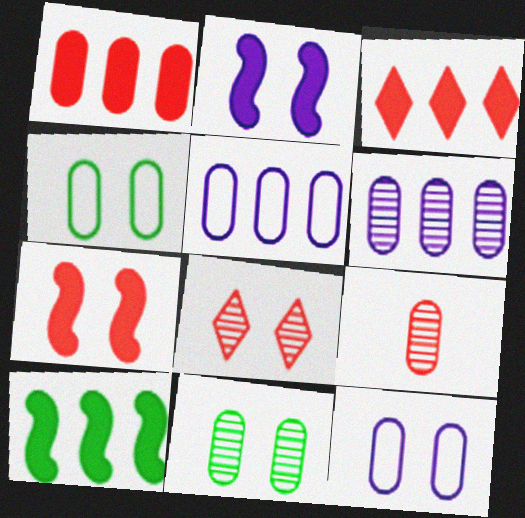[[2, 4, 8], 
[6, 9, 11]]